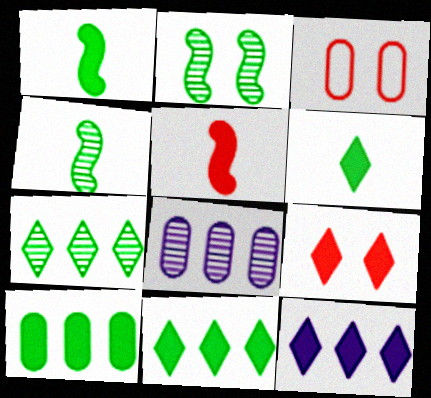[[3, 4, 12], 
[6, 9, 12]]